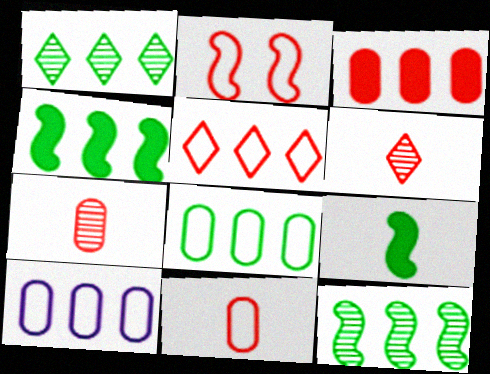[[1, 4, 8], 
[2, 3, 6], 
[2, 5, 11]]